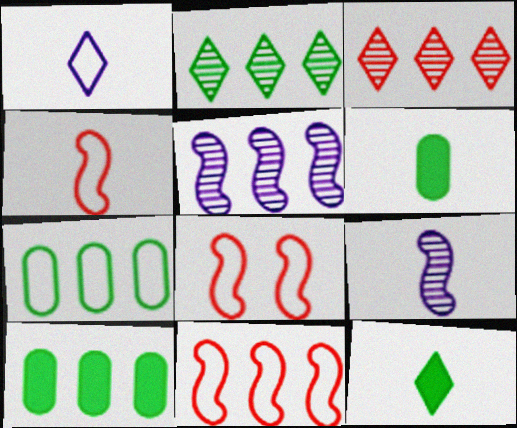[[1, 7, 8], 
[4, 8, 11]]